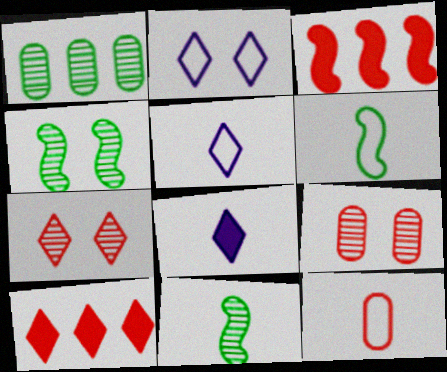[[3, 7, 12], 
[5, 6, 12], 
[8, 11, 12]]